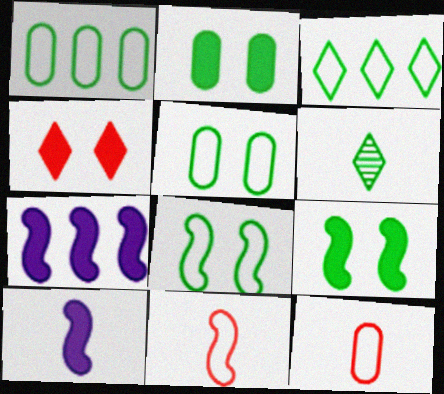[[1, 6, 9], 
[6, 10, 12]]